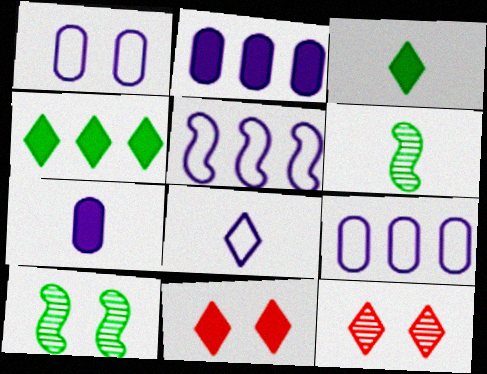[[1, 5, 8], 
[1, 10, 11], 
[4, 8, 12], 
[6, 9, 11]]